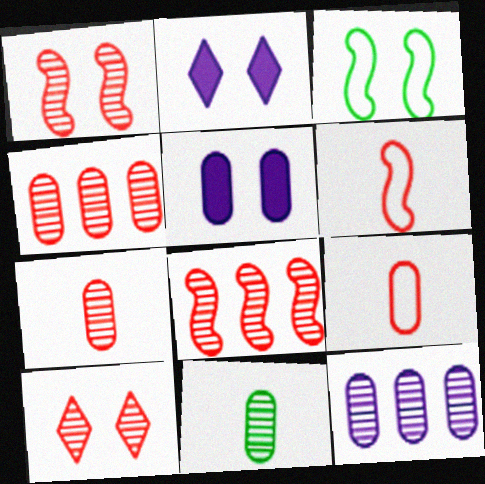[[3, 5, 10], 
[7, 8, 10]]